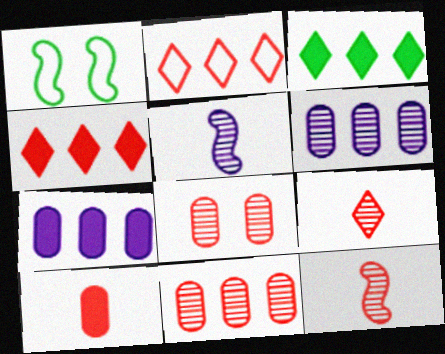[[1, 7, 9]]